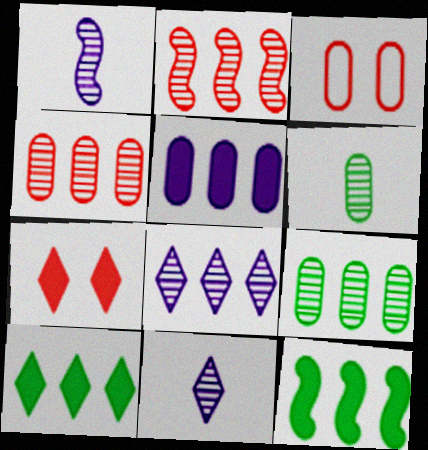[[1, 3, 10], 
[2, 8, 9], 
[3, 5, 6], 
[3, 11, 12]]